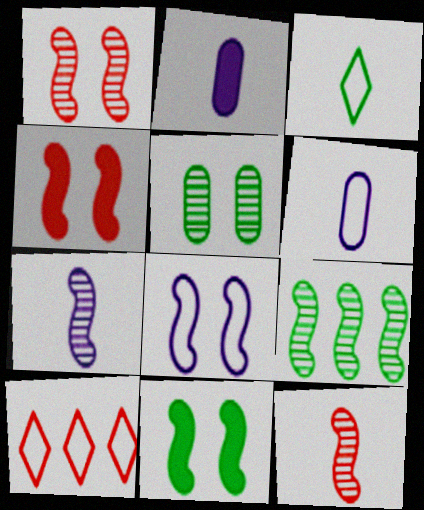[[1, 7, 9], 
[1, 8, 11], 
[2, 3, 12]]